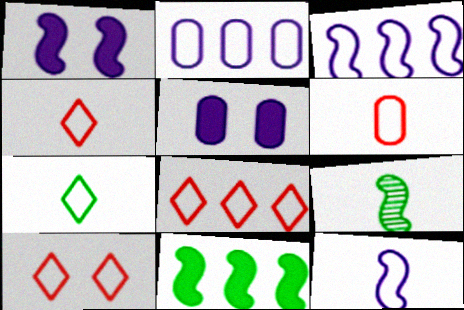[[4, 8, 10], 
[5, 8, 9], 
[6, 7, 12]]